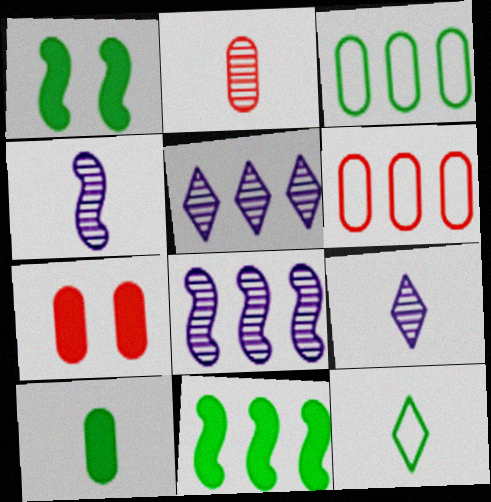[[1, 6, 9], 
[2, 6, 7], 
[5, 6, 11], 
[7, 8, 12]]